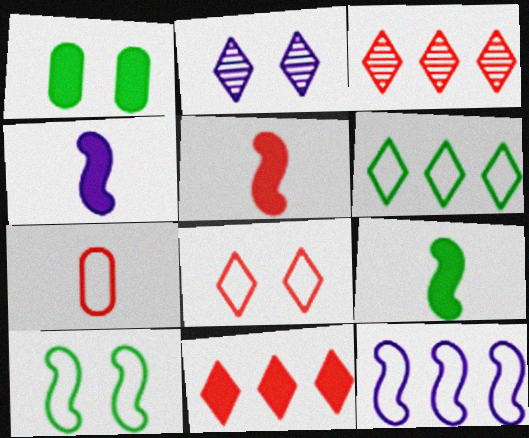[[1, 4, 11], 
[4, 5, 9]]